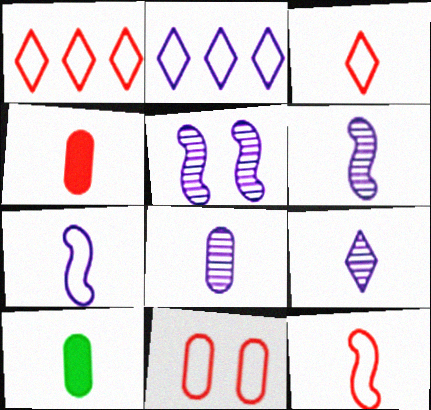[[1, 5, 10], 
[1, 11, 12], 
[3, 6, 10], 
[6, 8, 9], 
[9, 10, 12]]